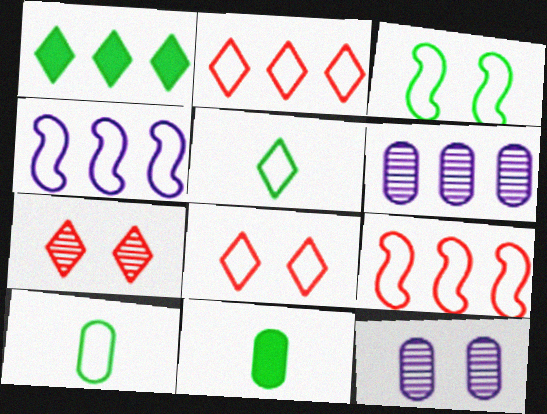[[1, 6, 9], 
[4, 7, 11], 
[4, 8, 10]]